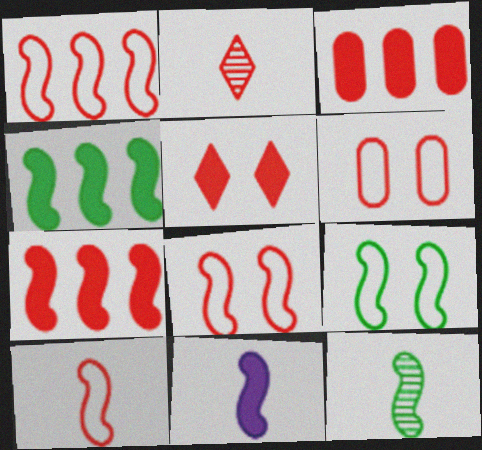[[1, 8, 10], 
[2, 3, 8], 
[2, 6, 7], 
[4, 9, 12], 
[10, 11, 12]]